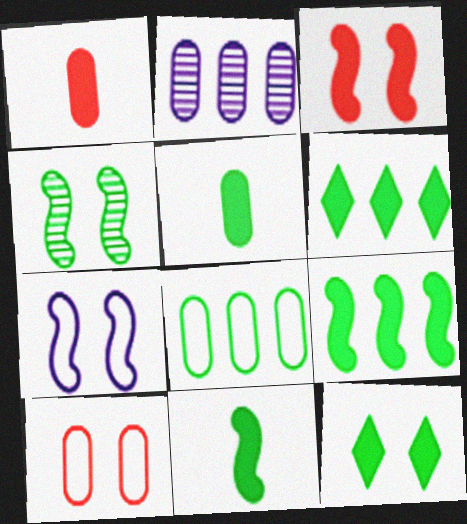[[2, 5, 10], 
[3, 4, 7], 
[5, 9, 12]]